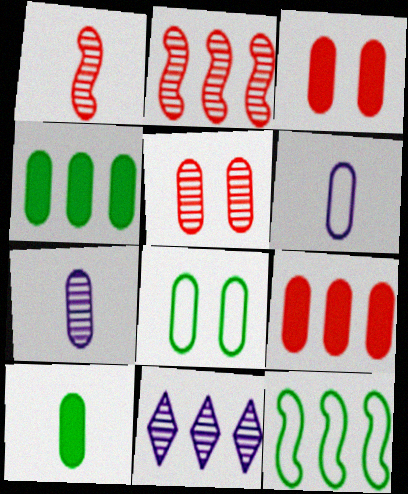[[4, 5, 6], 
[7, 8, 9], 
[9, 11, 12]]